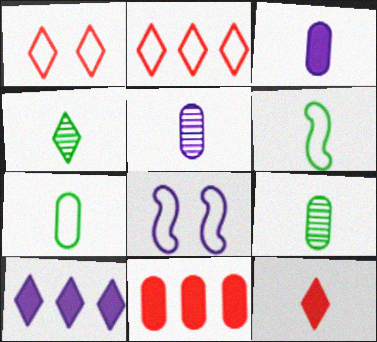[[1, 4, 10], 
[2, 7, 8], 
[4, 8, 11], 
[5, 6, 12], 
[5, 8, 10]]